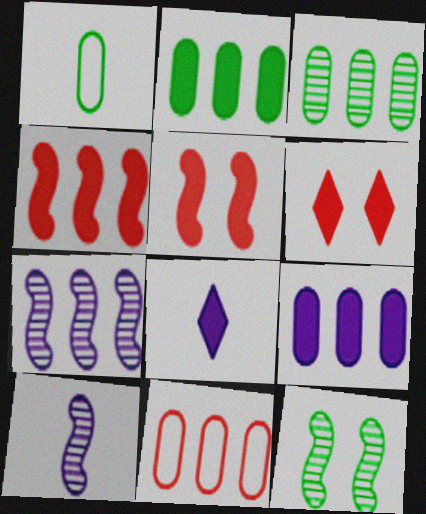[[1, 6, 7], 
[2, 5, 8], 
[3, 9, 11], 
[8, 11, 12]]